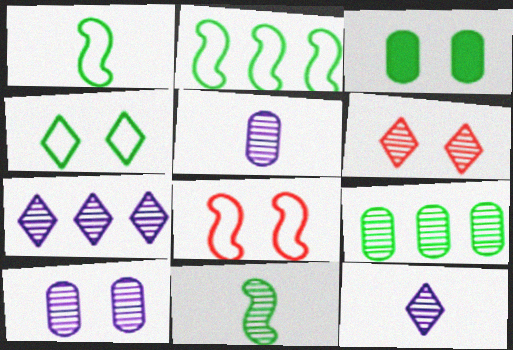[]